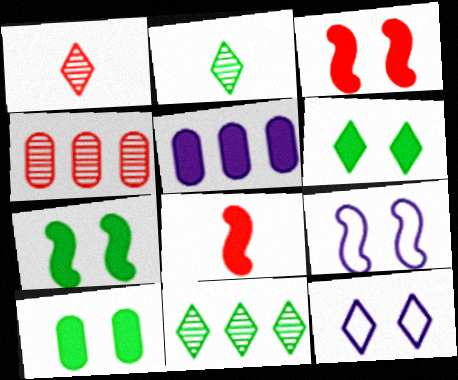[[5, 6, 8], 
[6, 7, 10]]